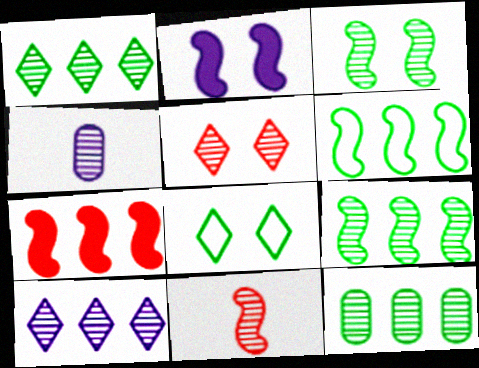[[1, 9, 12], 
[2, 6, 11], 
[4, 5, 9], 
[4, 7, 8]]